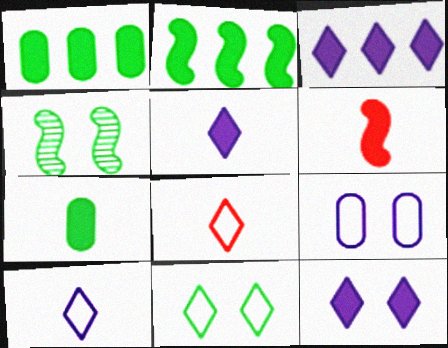[[1, 6, 12], 
[3, 5, 12], 
[5, 6, 7]]